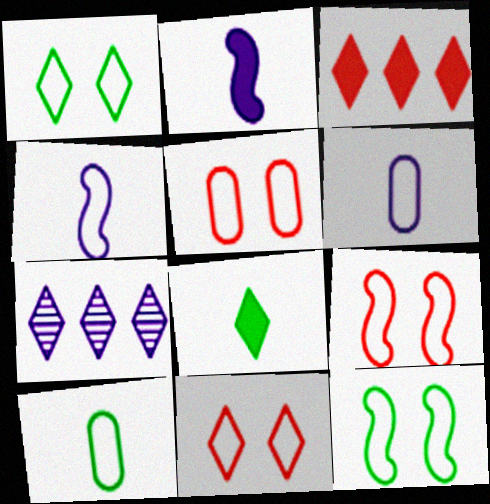[[5, 9, 11], 
[7, 8, 11]]